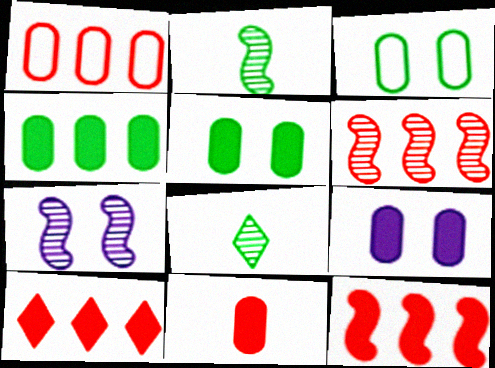[[1, 6, 10], 
[2, 6, 7], 
[4, 9, 11]]